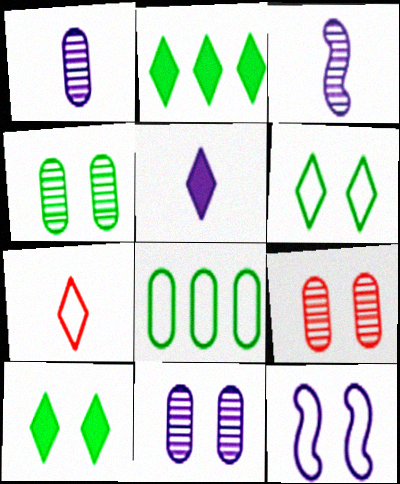[[4, 9, 11], 
[7, 8, 12], 
[9, 10, 12]]